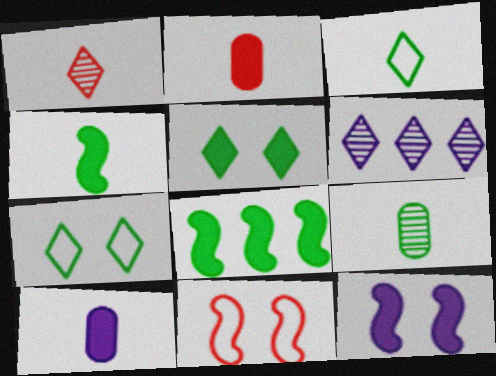[[3, 4, 9], 
[7, 8, 9]]